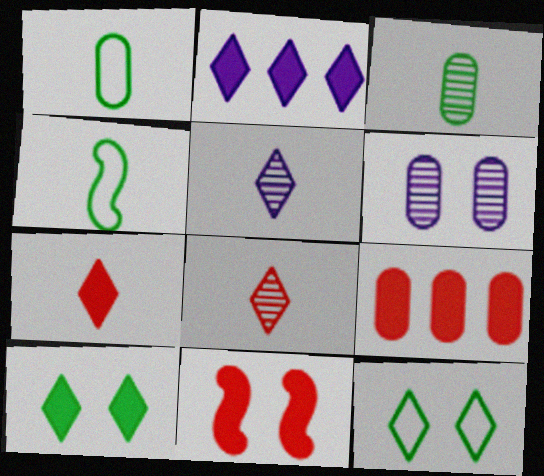[[1, 6, 9], 
[2, 7, 10], 
[2, 8, 12], 
[6, 11, 12], 
[7, 9, 11]]